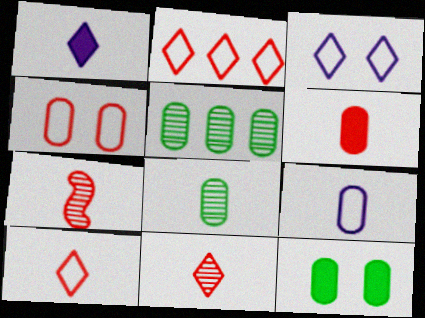[[6, 7, 10], 
[6, 8, 9]]